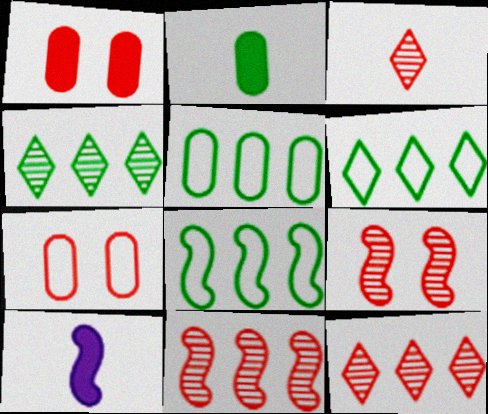[[4, 7, 10], 
[5, 6, 8], 
[8, 9, 10]]